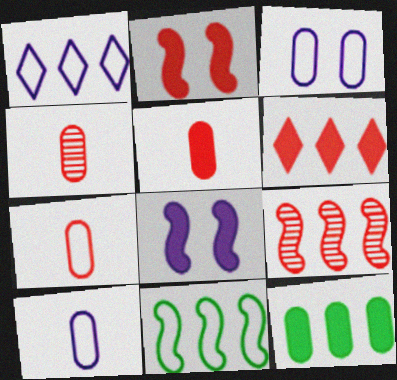[[1, 9, 12], 
[2, 5, 6], 
[3, 4, 12], 
[4, 5, 7]]